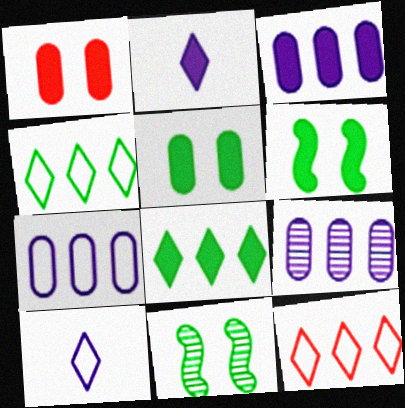[[3, 7, 9]]